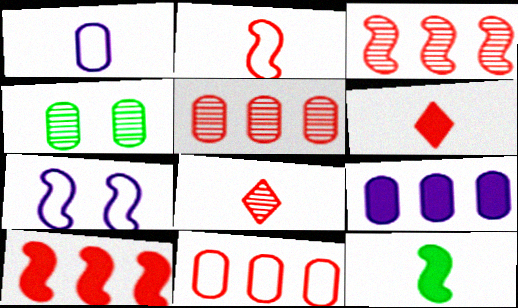[[1, 8, 12], 
[3, 7, 12]]